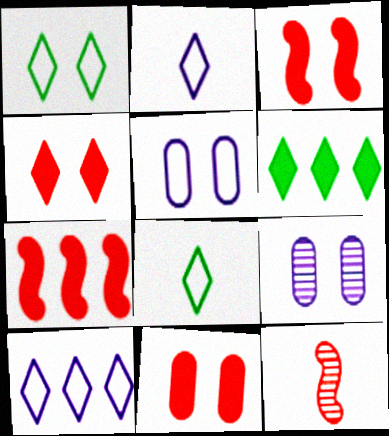[[1, 3, 9], 
[3, 4, 11], 
[5, 6, 12], 
[7, 8, 9]]